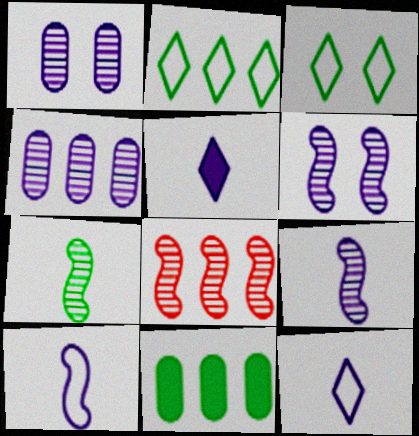[[3, 7, 11], 
[6, 7, 8]]